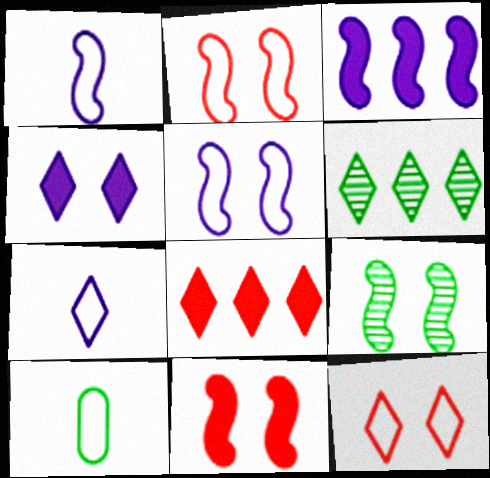[[5, 9, 11]]